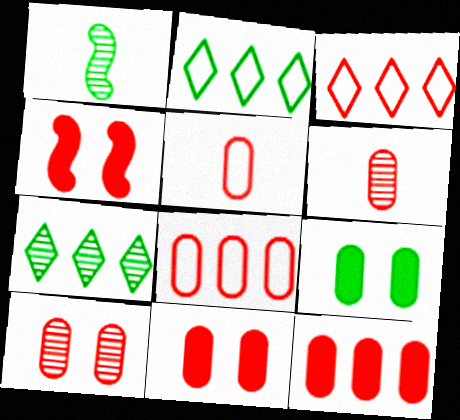[[1, 2, 9], 
[3, 4, 6], 
[5, 10, 12], 
[6, 8, 11]]